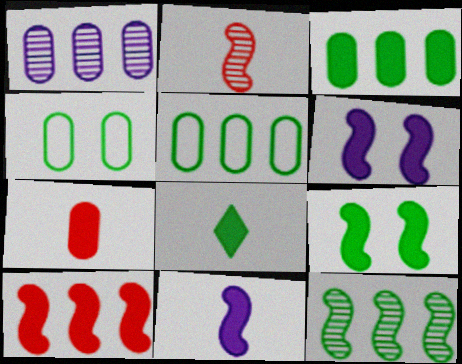[[1, 4, 7], 
[3, 8, 9], 
[4, 8, 12], 
[7, 8, 11], 
[9, 10, 11]]